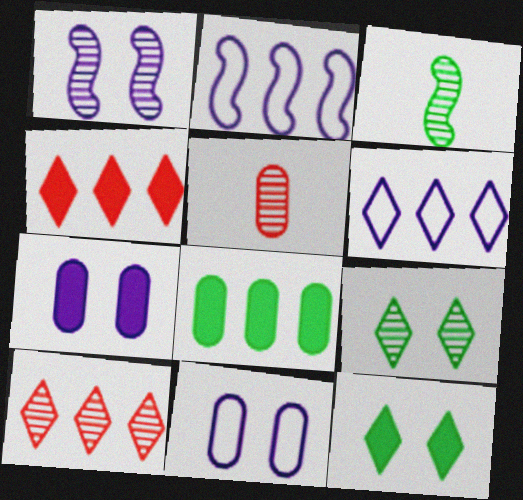[[2, 5, 12], 
[2, 8, 10], 
[3, 4, 11], 
[5, 8, 11]]